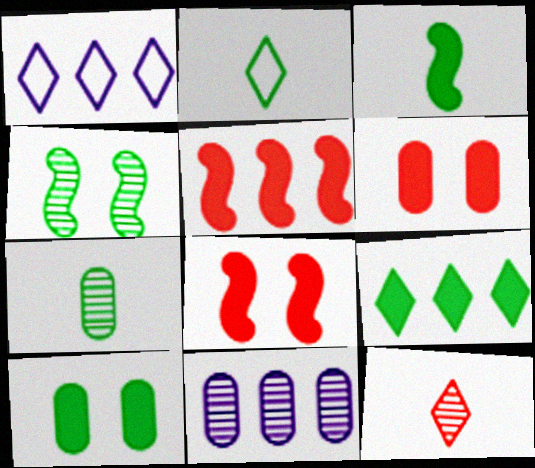[[1, 7, 8], 
[2, 3, 7], 
[2, 8, 11], 
[3, 9, 10], 
[4, 11, 12]]